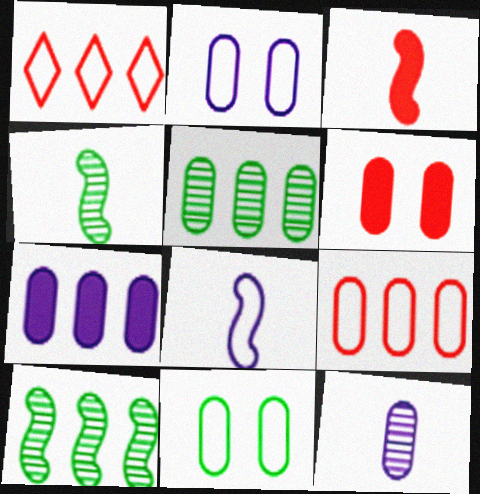[[1, 7, 10], 
[1, 8, 11], 
[2, 7, 12], 
[3, 4, 8], 
[5, 7, 9]]